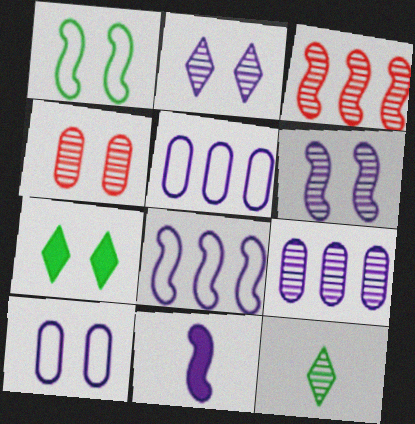[[1, 3, 11], 
[2, 5, 11], 
[6, 8, 11]]